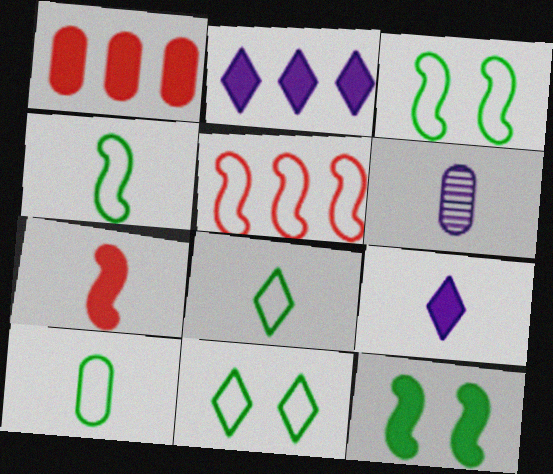[[1, 9, 12], 
[4, 8, 10], 
[6, 7, 8]]